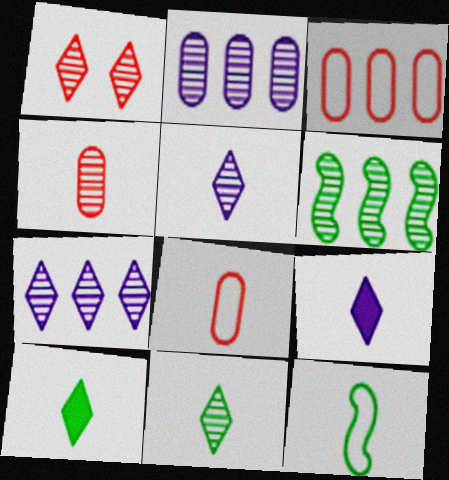[[1, 7, 11], 
[4, 9, 12]]